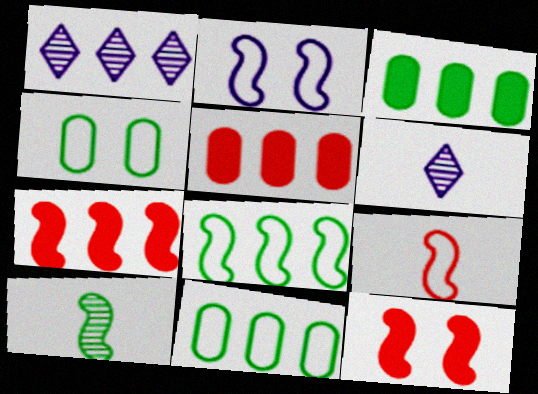[[1, 5, 8], 
[1, 7, 11], 
[2, 7, 10], 
[2, 8, 9], 
[4, 6, 7], 
[6, 11, 12]]